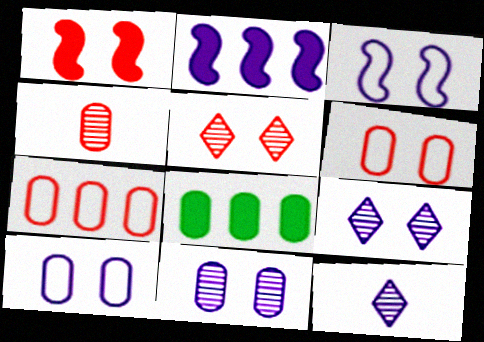[[1, 5, 6], 
[2, 10, 12], 
[4, 8, 10]]